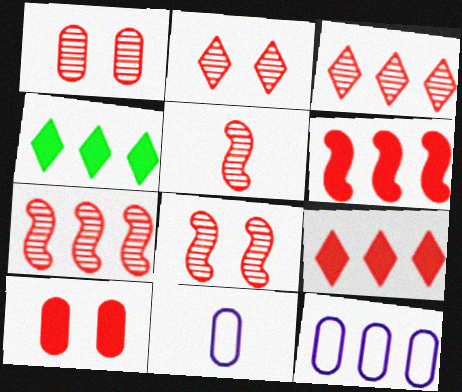[[1, 2, 8], 
[1, 3, 5], 
[4, 7, 12], 
[4, 8, 11], 
[5, 7, 8]]